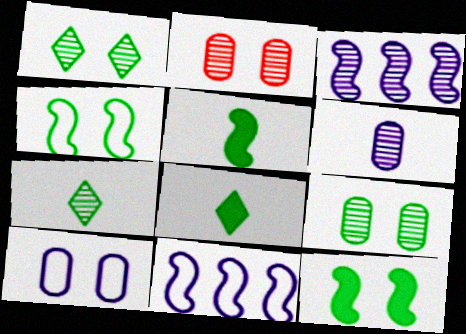[[2, 3, 7], 
[2, 8, 11]]